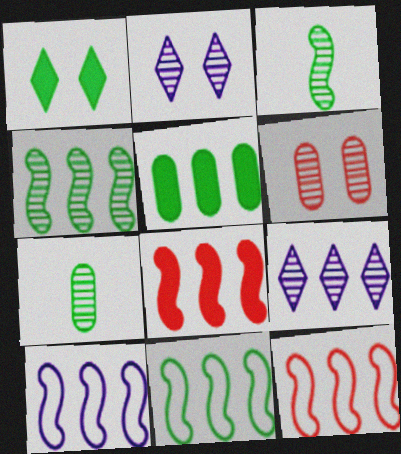[[1, 7, 11], 
[3, 6, 9], 
[4, 8, 10], 
[5, 9, 12], 
[10, 11, 12]]